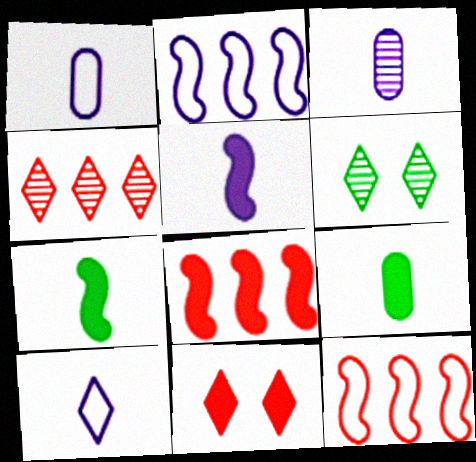[[1, 6, 8], 
[3, 5, 10]]